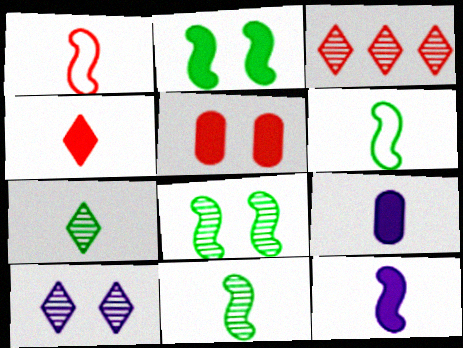[[1, 3, 5], 
[1, 7, 9], 
[1, 11, 12], 
[3, 7, 10]]